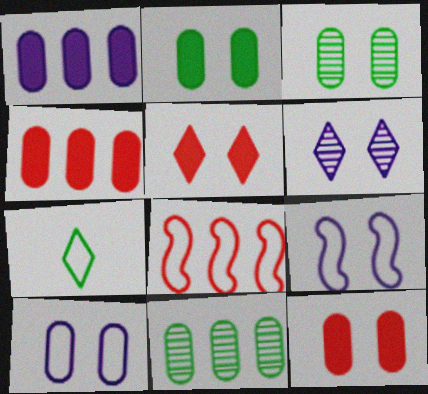[[3, 5, 9], 
[3, 10, 12], 
[7, 8, 10]]